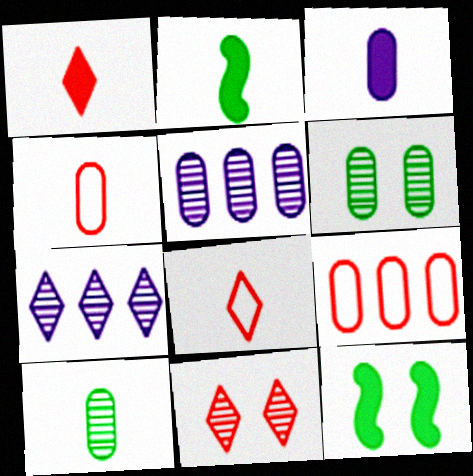[[1, 2, 3], 
[3, 4, 10], 
[3, 6, 9], 
[4, 7, 12], 
[5, 8, 12]]